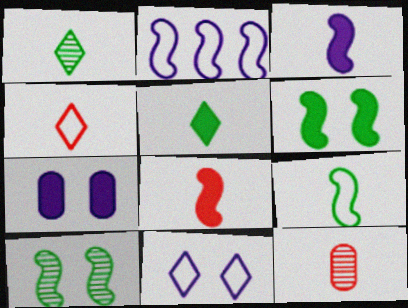[[2, 8, 10], 
[4, 8, 12]]